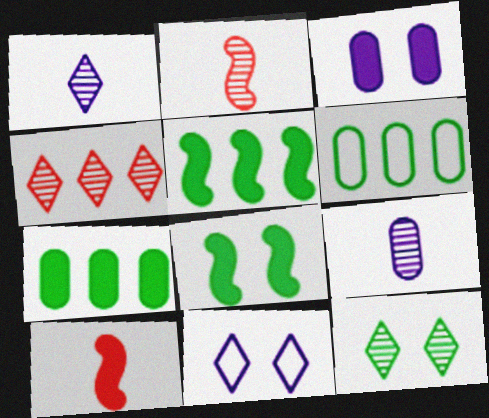[[1, 4, 12], 
[2, 7, 11]]